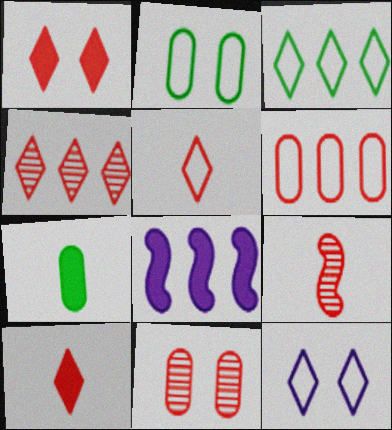[[1, 4, 5], 
[1, 6, 9], 
[1, 7, 8], 
[3, 5, 12], 
[4, 9, 11]]